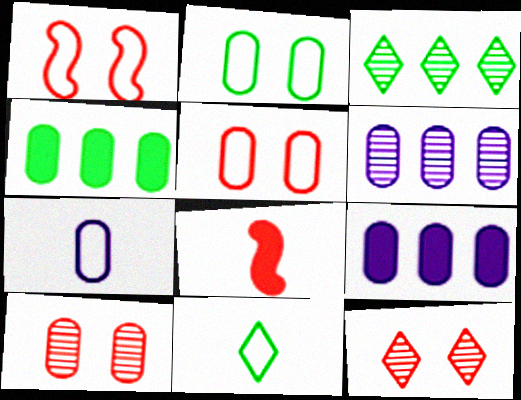[[4, 7, 10]]